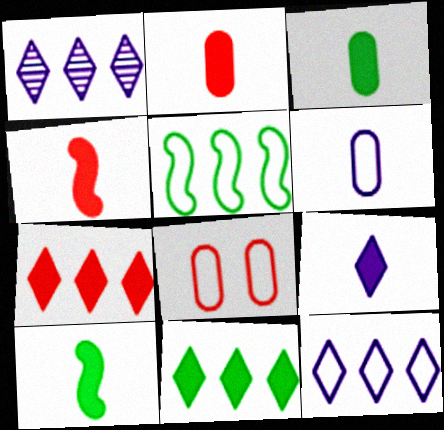[[1, 8, 10], 
[2, 9, 10], 
[3, 4, 9]]